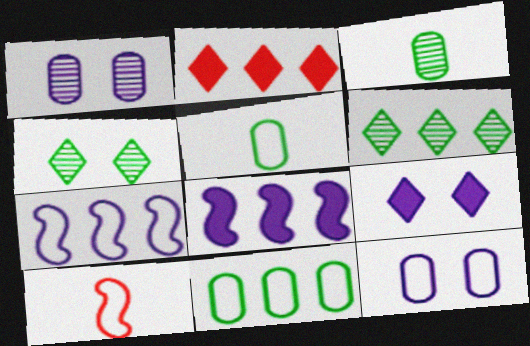[]